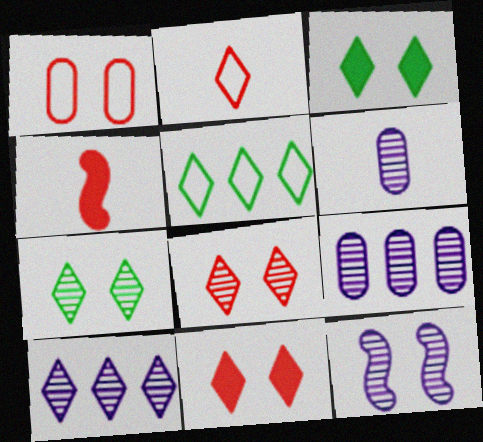[[1, 3, 12], 
[2, 3, 10], 
[6, 10, 12]]